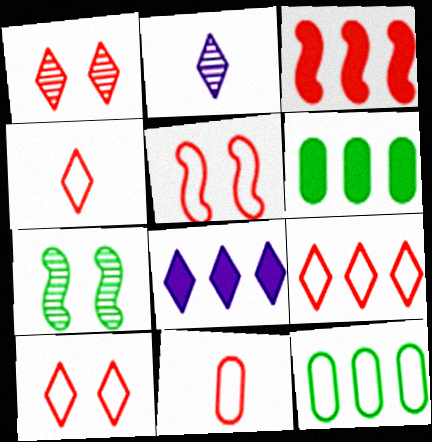[[1, 3, 11], 
[2, 5, 6], 
[3, 6, 8], 
[4, 9, 10], 
[5, 9, 11], 
[7, 8, 11]]